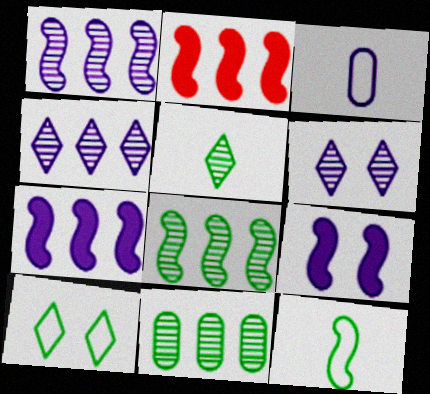[[3, 4, 9], 
[3, 6, 7]]